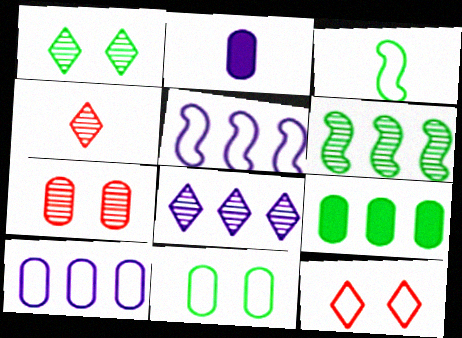[[1, 3, 9], 
[1, 4, 8], 
[2, 3, 4], 
[2, 6, 12], 
[3, 10, 12]]